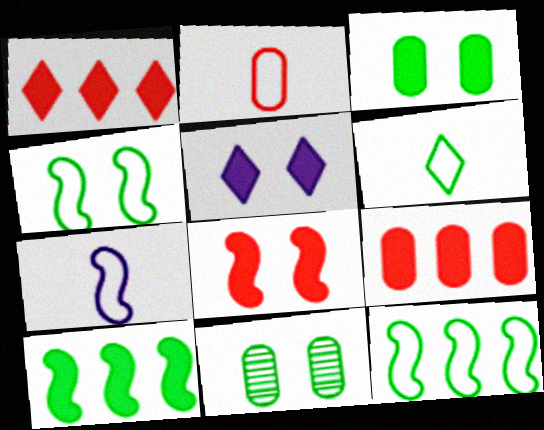[[1, 7, 11], 
[2, 6, 7], 
[3, 5, 8], 
[6, 10, 11]]